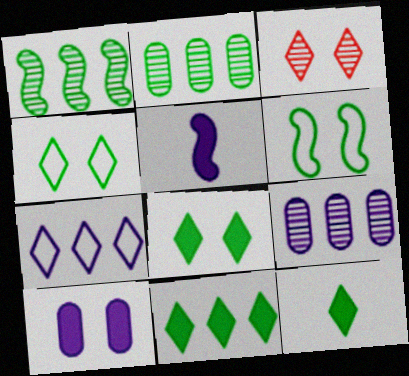[[2, 6, 12], 
[3, 6, 10], 
[3, 7, 12], 
[8, 11, 12]]